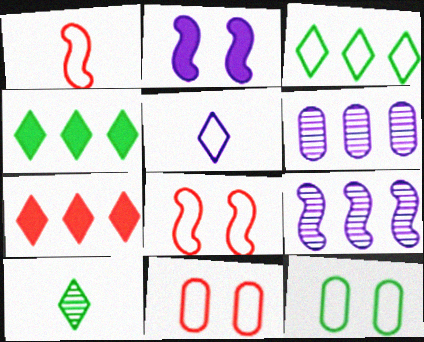[[2, 5, 6]]